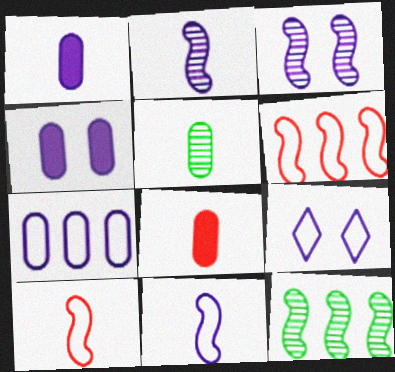[[3, 4, 9], 
[7, 9, 11], 
[8, 9, 12]]